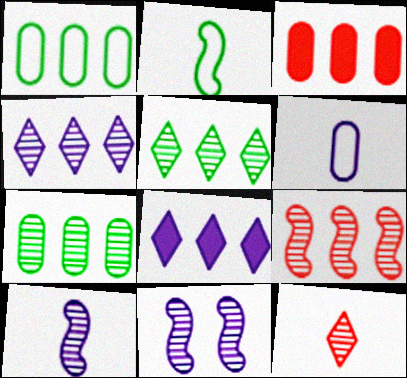[[1, 8, 9], 
[4, 7, 9], 
[6, 8, 11], 
[7, 11, 12]]